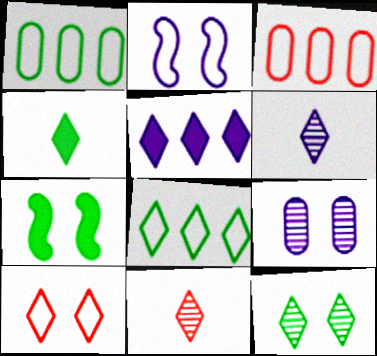[[3, 6, 7], 
[4, 8, 12], 
[7, 9, 10]]